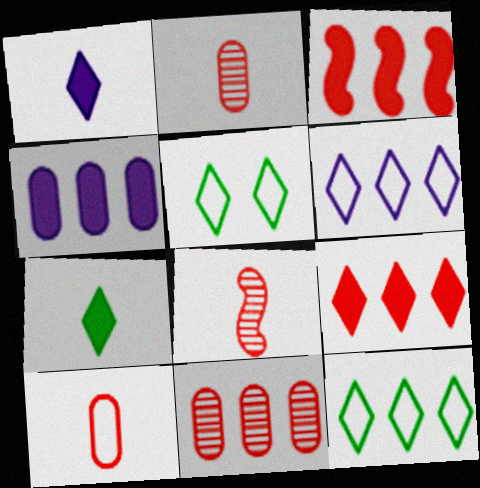[[4, 5, 8]]